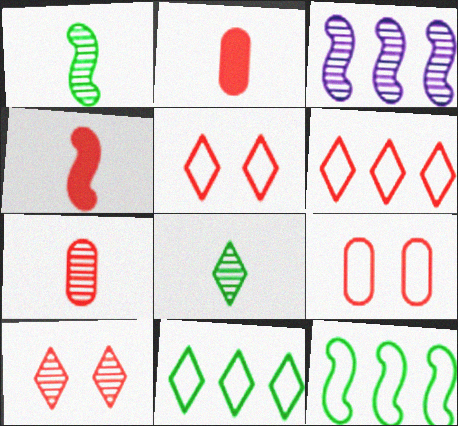[]